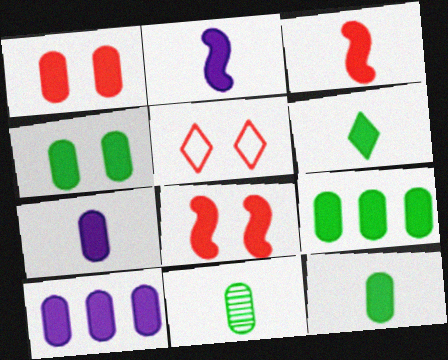[[1, 7, 9], 
[1, 10, 12], 
[3, 6, 7], 
[4, 9, 12], 
[6, 8, 10]]